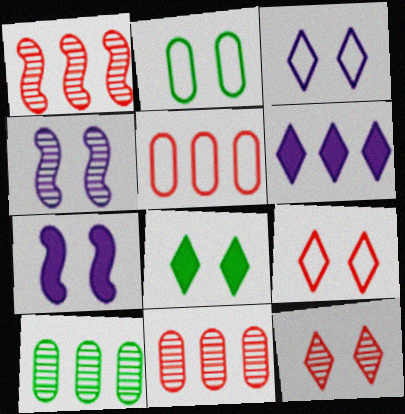[[2, 7, 12], 
[3, 8, 12]]